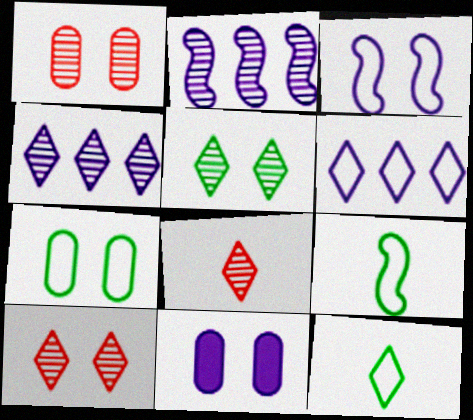[[1, 7, 11], 
[4, 5, 8]]